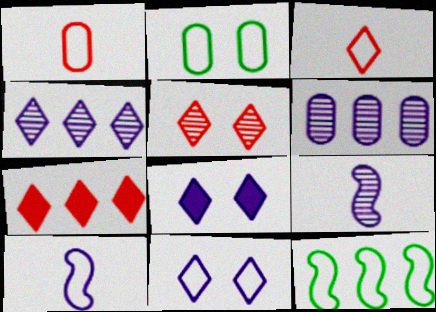[[1, 11, 12], 
[2, 7, 9], 
[3, 5, 7], 
[6, 7, 12], 
[6, 8, 10]]